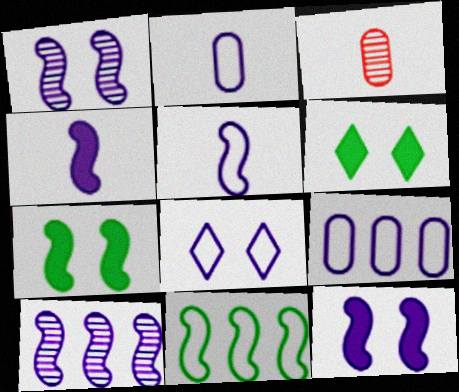[[5, 8, 9], 
[5, 10, 12]]